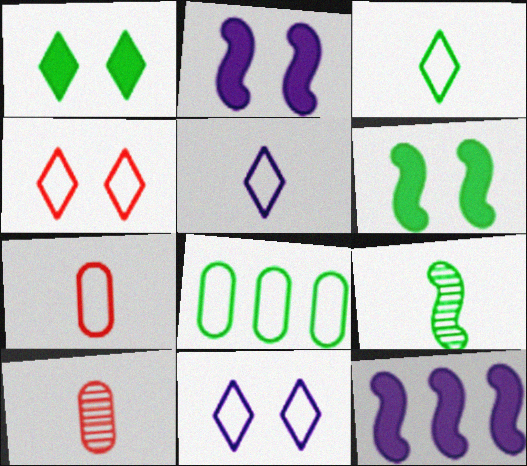[[1, 8, 9]]